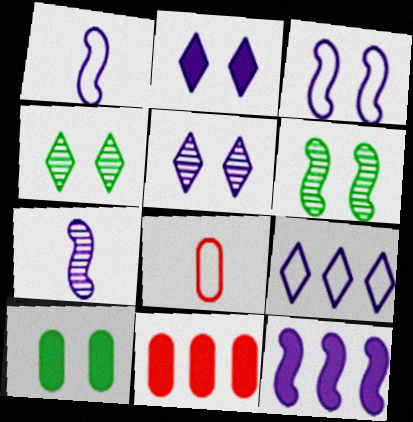[[1, 4, 11], 
[3, 7, 12], 
[4, 8, 12]]